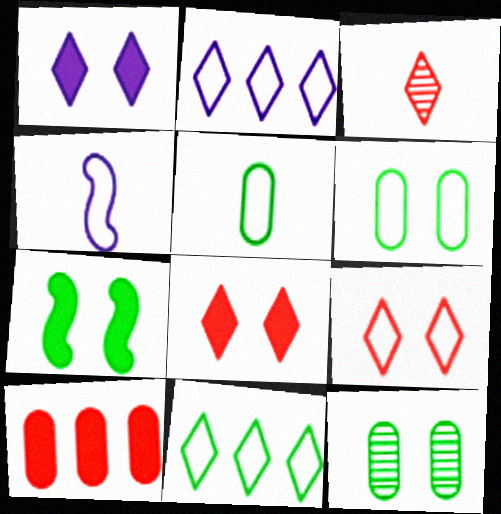[[1, 3, 11]]